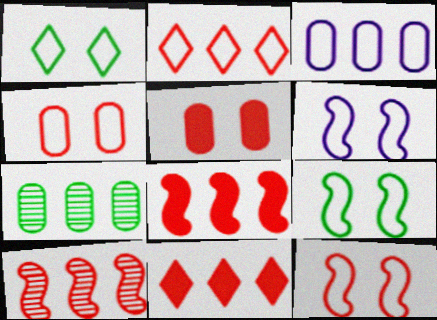[[1, 4, 6], 
[6, 9, 12]]